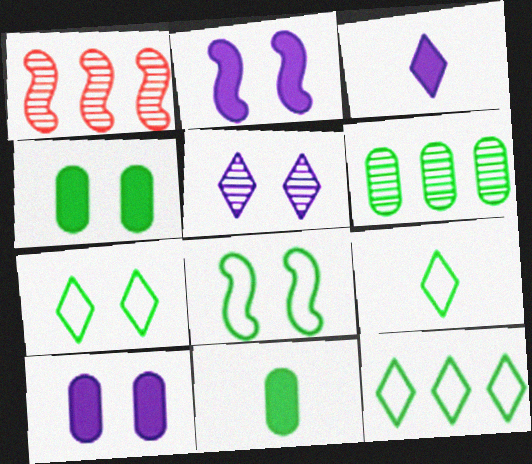[[1, 9, 10], 
[7, 9, 12]]